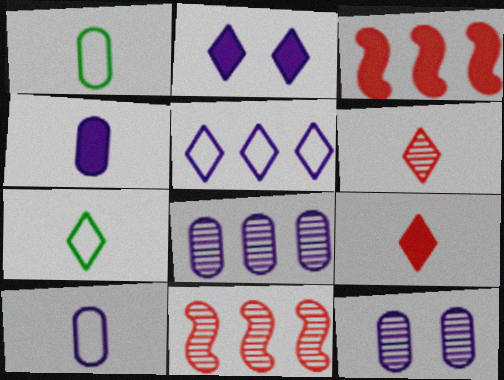[[1, 2, 11], 
[3, 7, 12]]